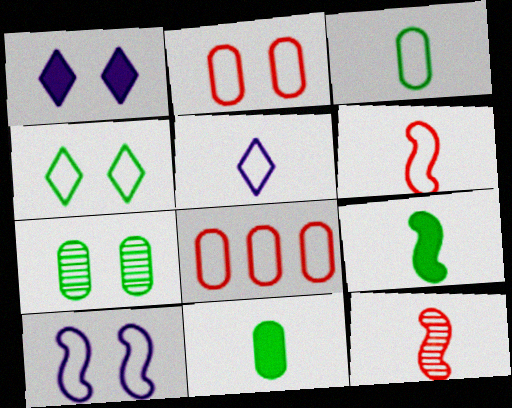[[2, 4, 10], 
[3, 5, 6], 
[5, 11, 12]]